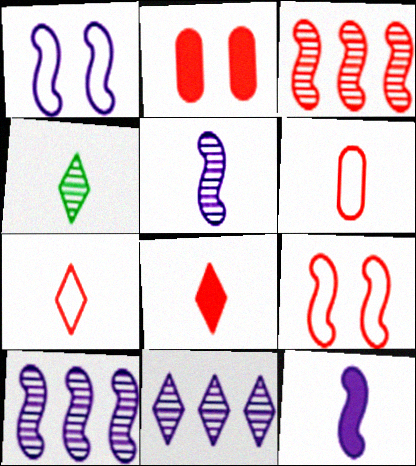[[1, 10, 12], 
[2, 3, 7], 
[4, 6, 12]]